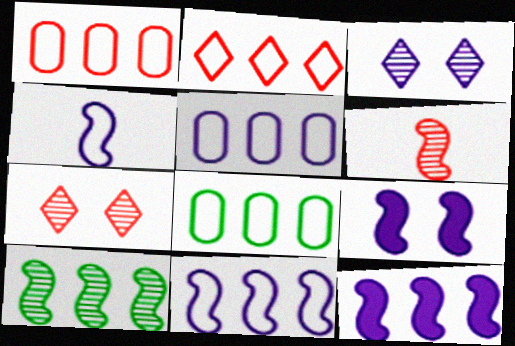[[1, 5, 8], 
[2, 8, 11]]